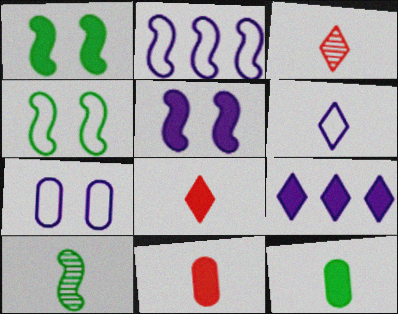[[1, 9, 11], 
[2, 6, 7], 
[6, 10, 11]]